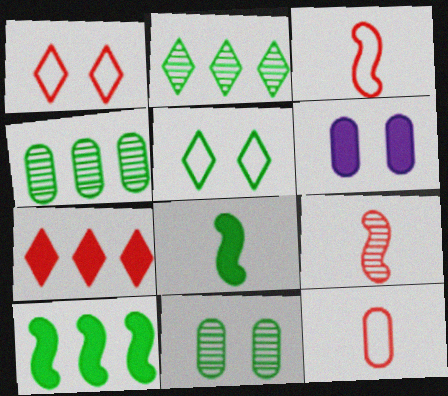[[2, 3, 6], 
[4, 5, 8], 
[4, 6, 12], 
[6, 7, 8]]